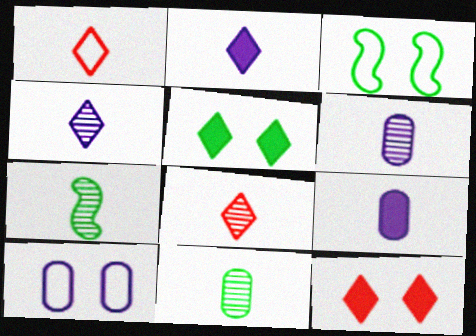[[1, 7, 9], 
[6, 7, 8]]